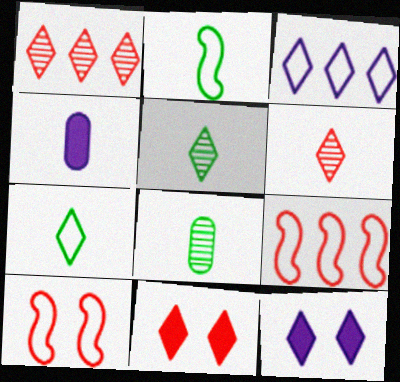[[1, 7, 12], 
[2, 4, 6], 
[3, 5, 11], 
[8, 9, 12]]